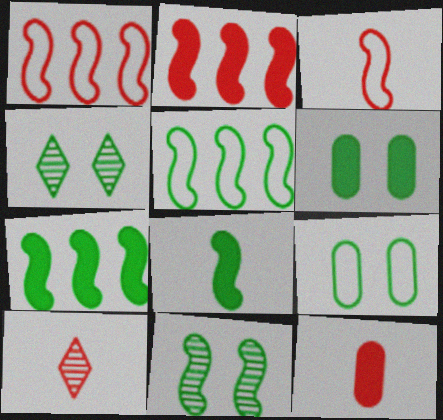[[3, 10, 12], 
[5, 8, 11]]